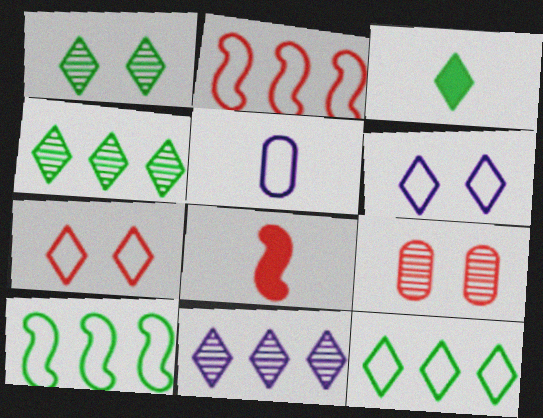[[1, 3, 12], 
[3, 7, 11], 
[5, 7, 10]]